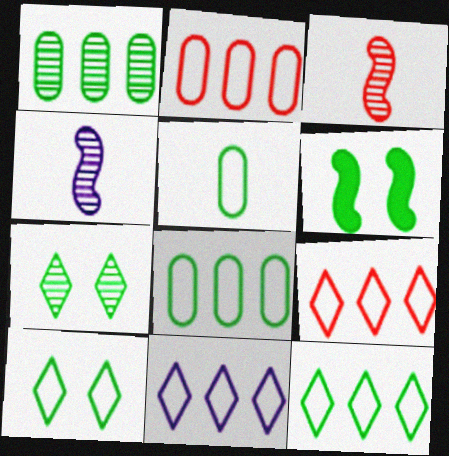[[9, 11, 12]]